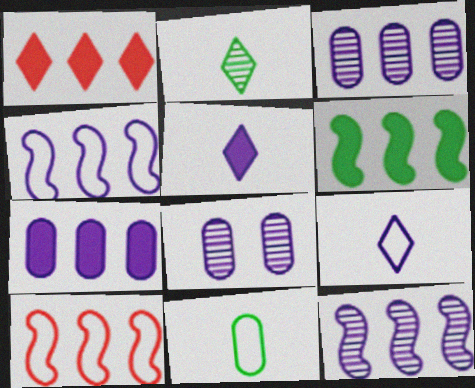[[1, 6, 7], 
[4, 5, 8], 
[6, 10, 12]]